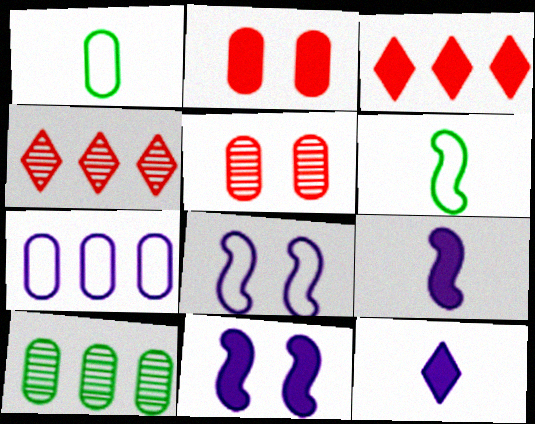[[1, 4, 11]]